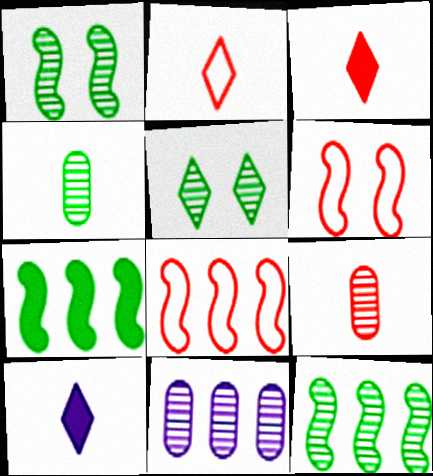[[4, 5, 12]]